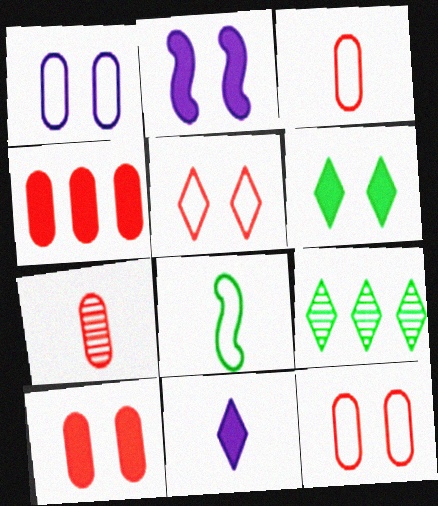[[2, 3, 9], 
[2, 6, 10], 
[4, 7, 12], 
[5, 9, 11], 
[7, 8, 11]]